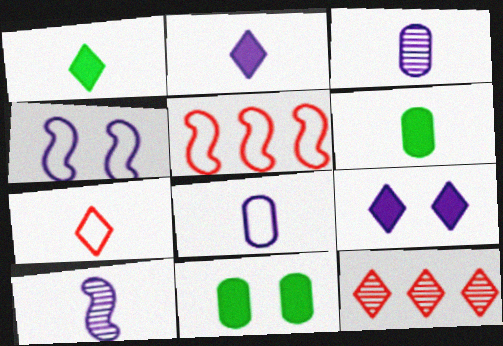[[2, 8, 10], 
[4, 6, 12], 
[6, 7, 10]]